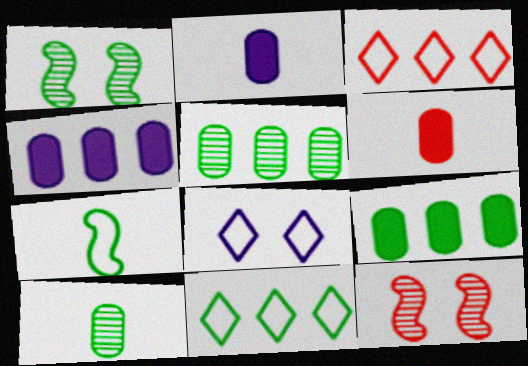[[1, 2, 3], 
[2, 11, 12], 
[3, 6, 12]]